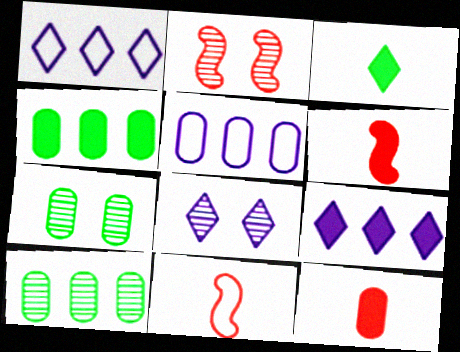[[1, 6, 7], 
[2, 3, 5], 
[2, 7, 8], 
[4, 8, 11], 
[5, 7, 12], 
[7, 9, 11]]